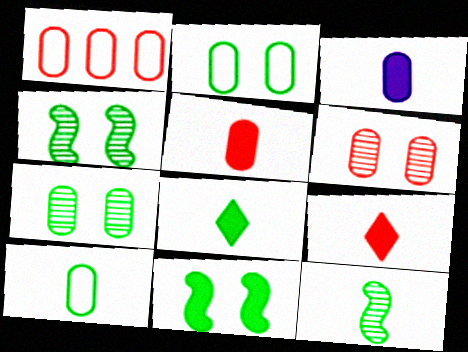[[1, 3, 7], 
[1, 5, 6], 
[8, 10, 12]]